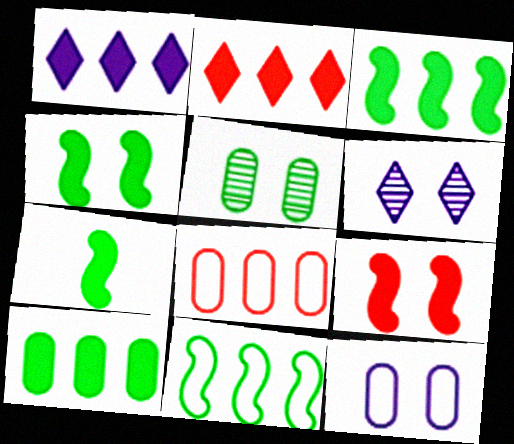[[3, 4, 7], 
[6, 7, 8]]